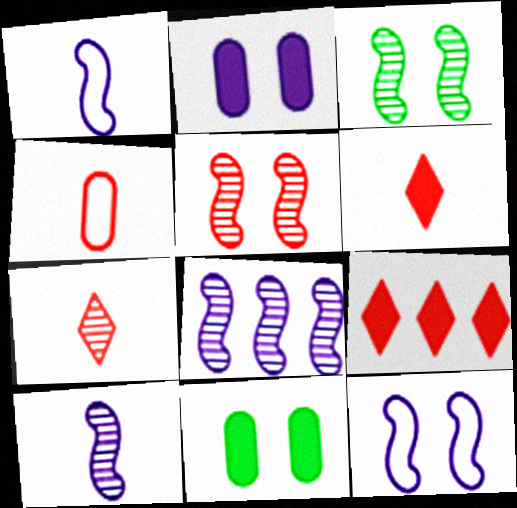[[4, 5, 9]]